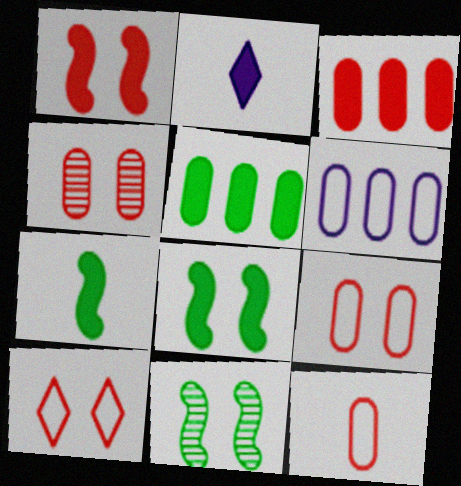[[1, 2, 5], 
[1, 4, 10], 
[2, 3, 8], 
[3, 4, 12]]